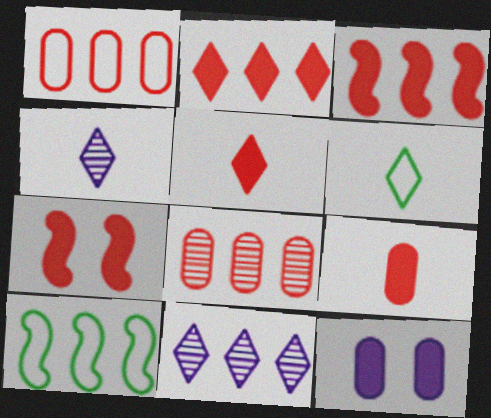[[2, 7, 9], 
[4, 5, 6]]